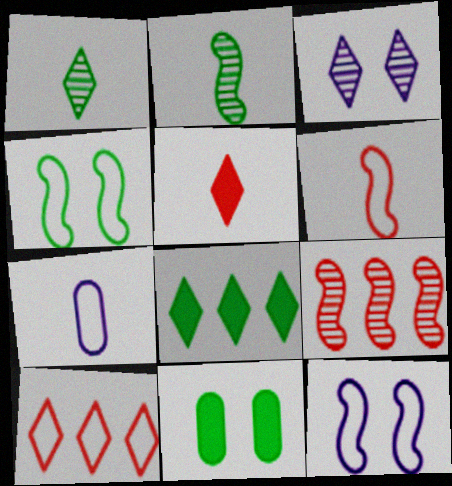[[2, 5, 7], 
[4, 7, 10]]